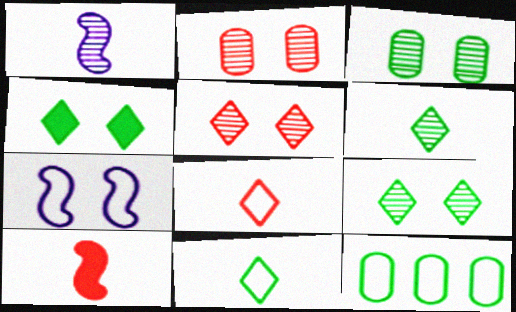[[2, 4, 7], 
[7, 8, 12]]